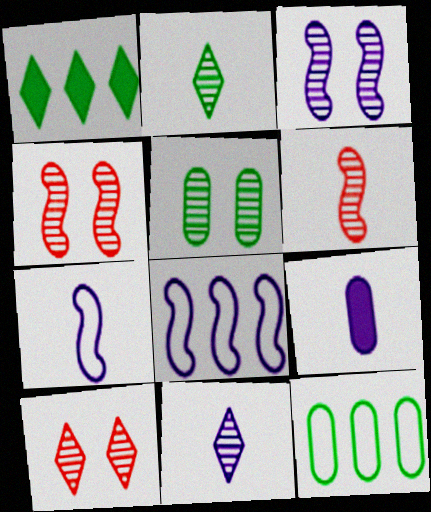[[3, 5, 10], 
[7, 9, 11]]